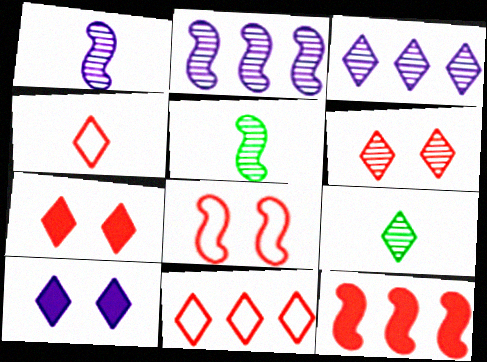[[3, 6, 9], 
[9, 10, 11]]